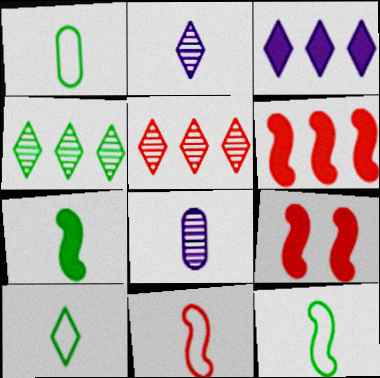[[1, 10, 12]]